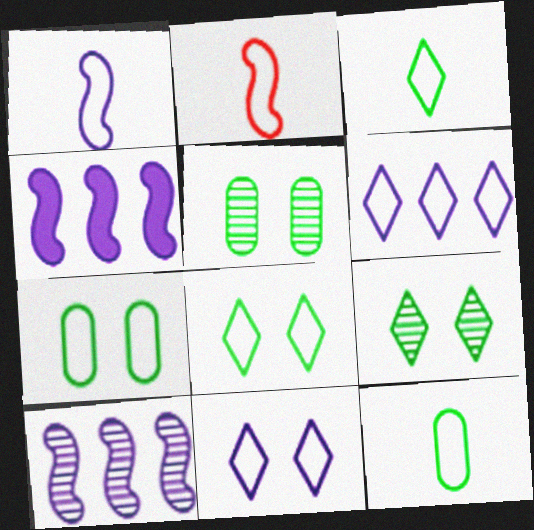[[2, 6, 7]]